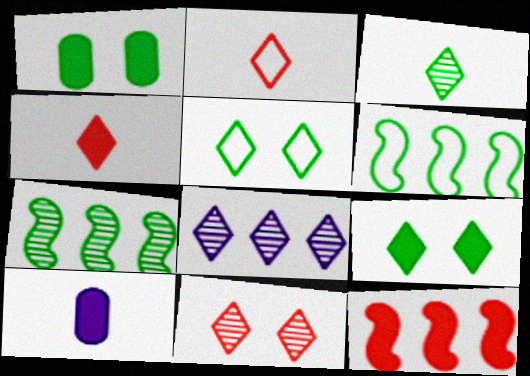[[1, 3, 6], 
[2, 8, 9], 
[3, 8, 11], 
[4, 5, 8], 
[6, 10, 11], 
[9, 10, 12]]